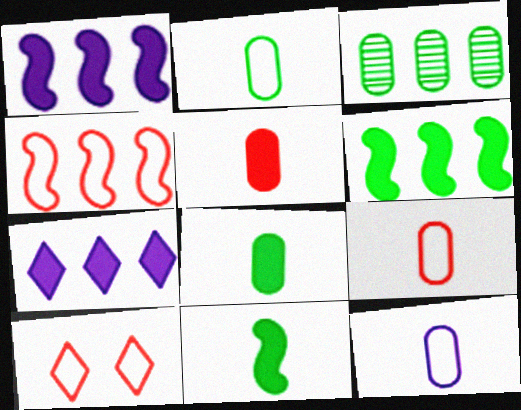[[2, 9, 12], 
[3, 4, 7], 
[4, 9, 10]]